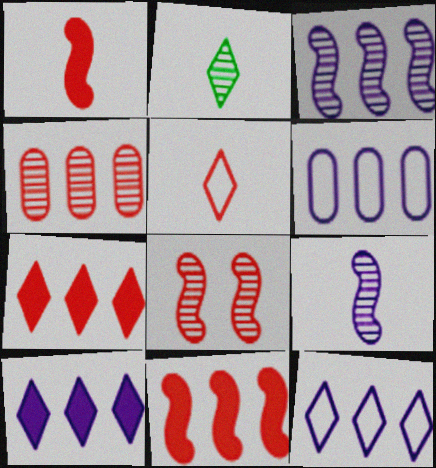[[3, 6, 10]]